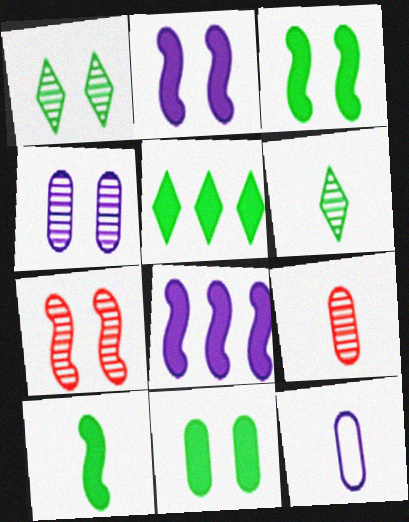[[1, 4, 7], 
[5, 7, 12], 
[5, 10, 11]]